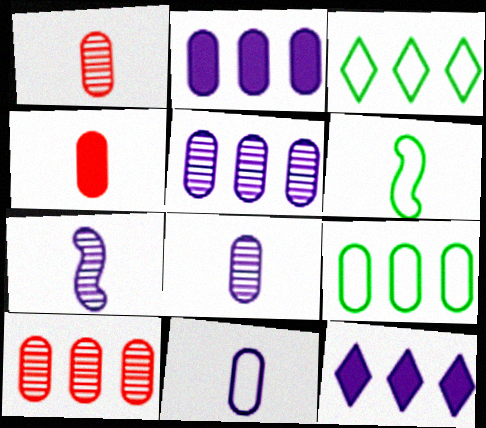[[2, 9, 10]]